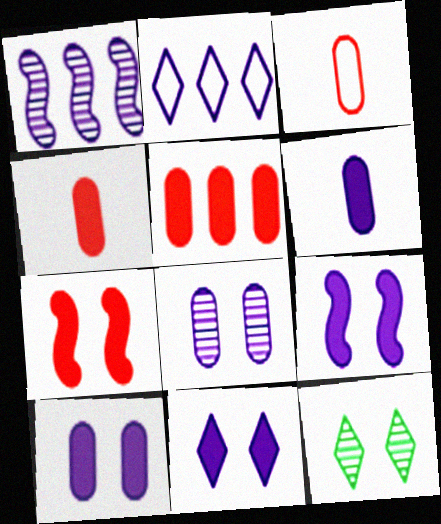[[9, 10, 11]]